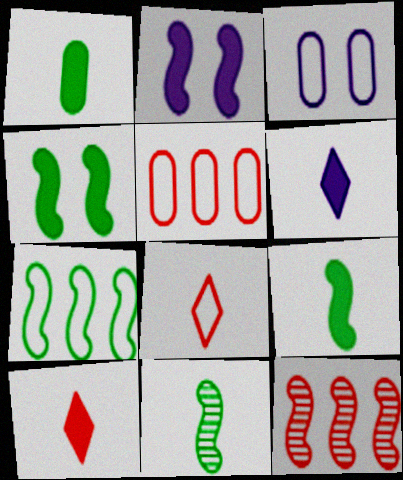[[3, 7, 8], 
[4, 7, 11]]